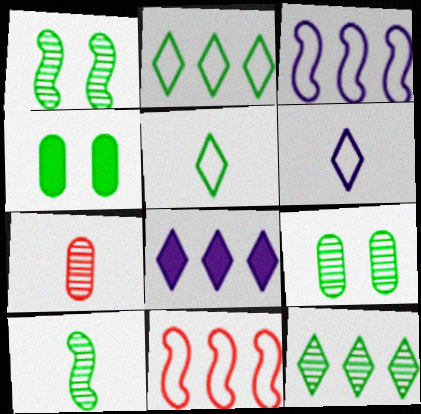[[2, 4, 10], 
[9, 10, 12]]